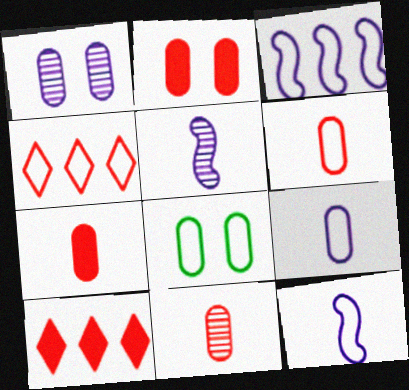[[1, 2, 8], 
[4, 8, 12], 
[5, 8, 10], 
[6, 7, 11]]